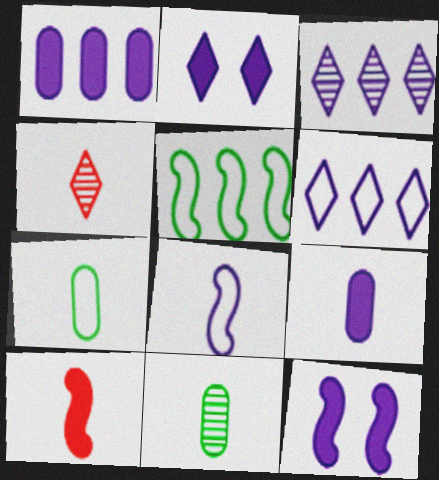[]